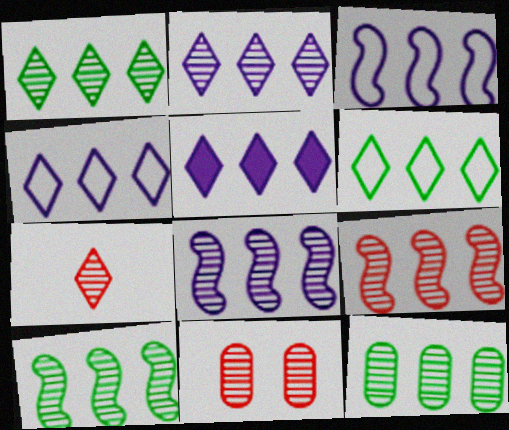[[1, 10, 12], 
[2, 4, 5], 
[2, 9, 12], 
[7, 9, 11], 
[8, 9, 10]]